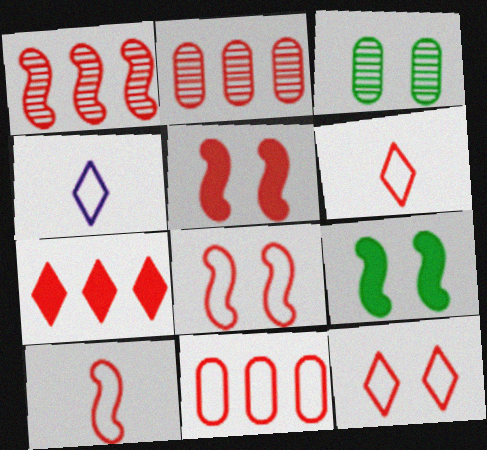[[1, 5, 10], 
[1, 7, 11], 
[2, 4, 9], 
[2, 5, 6], 
[6, 8, 11], 
[10, 11, 12]]